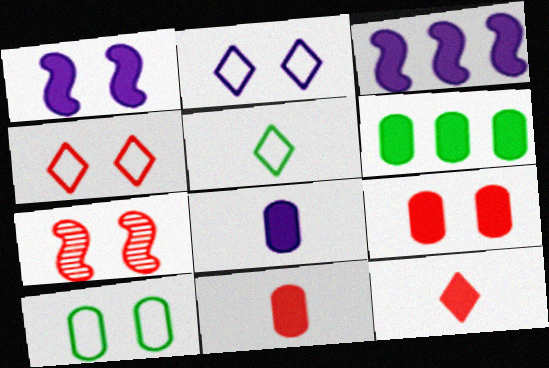[[1, 6, 12], 
[4, 7, 9], 
[6, 8, 9]]